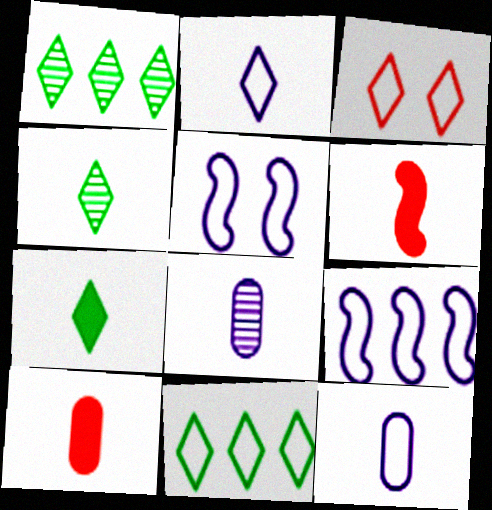[[1, 5, 10], 
[2, 3, 11], 
[4, 6, 12]]